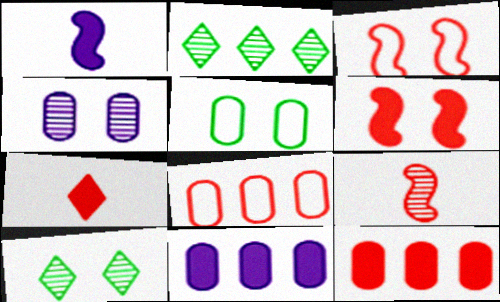[[1, 8, 10], 
[2, 4, 9], 
[6, 7, 12]]